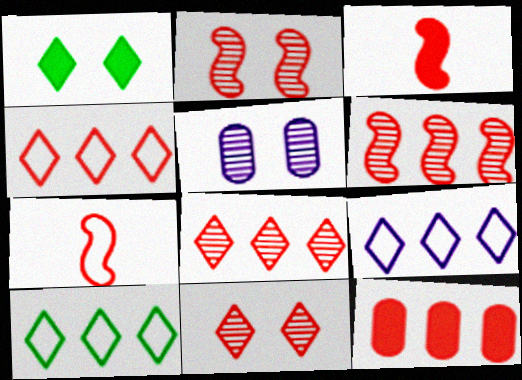[[3, 5, 10], 
[4, 6, 12], 
[4, 9, 10], 
[7, 11, 12]]